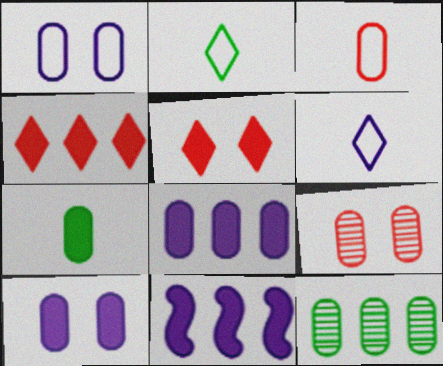[[2, 9, 11], 
[3, 10, 12], 
[5, 7, 11]]